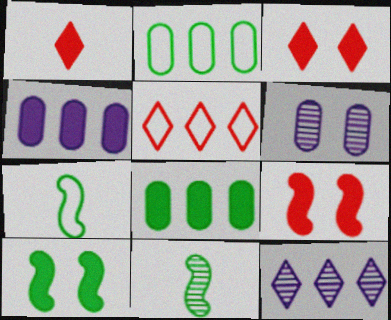[[1, 4, 10]]